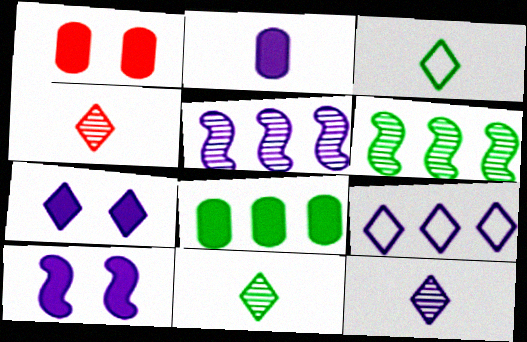[[1, 2, 8], 
[1, 3, 5], 
[4, 11, 12], 
[7, 9, 12]]